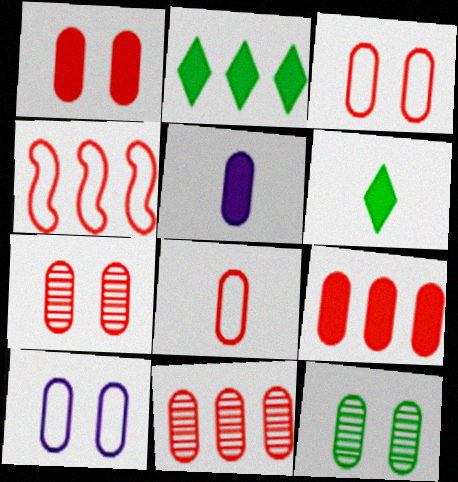[[1, 3, 7], 
[1, 8, 11], 
[1, 10, 12], 
[7, 8, 9]]